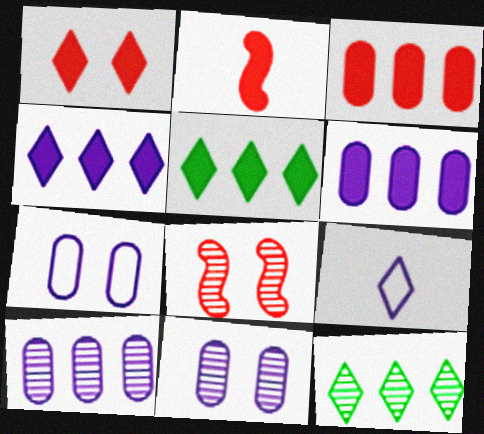[[1, 2, 3], 
[1, 9, 12], 
[2, 7, 12]]